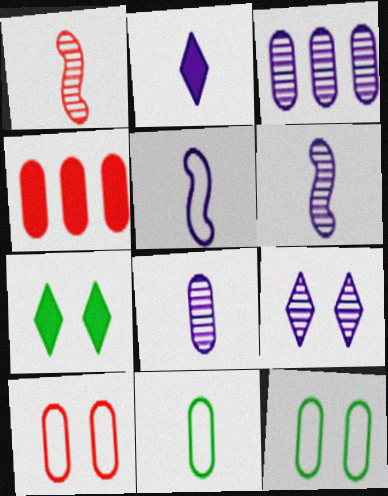[[1, 2, 11], 
[2, 5, 8], 
[3, 6, 9], 
[4, 8, 12]]